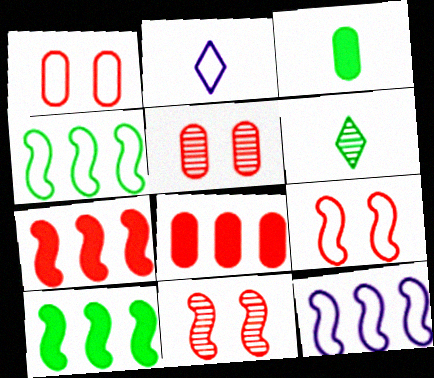[[1, 2, 4], 
[2, 5, 10]]